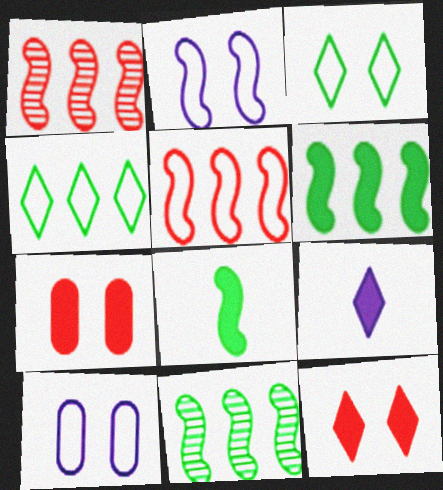[[1, 2, 8], 
[6, 7, 9]]